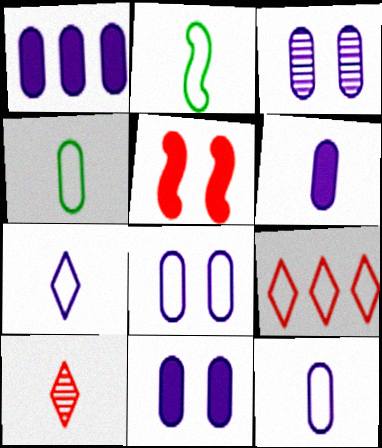[[1, 3, 12], 
[1, 6, 11], 
[2, 6, 10], 
[2, 8, 9], 
[3, 8, 11]]